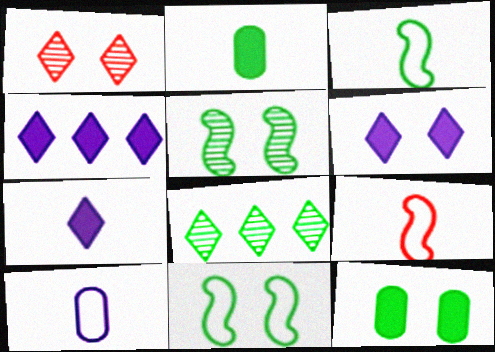[[2, 8, 11], 
[3, 8, 12], 
[4, 6, 7]]